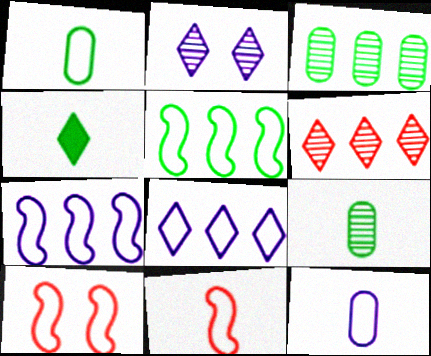[[1, 8, 10]]